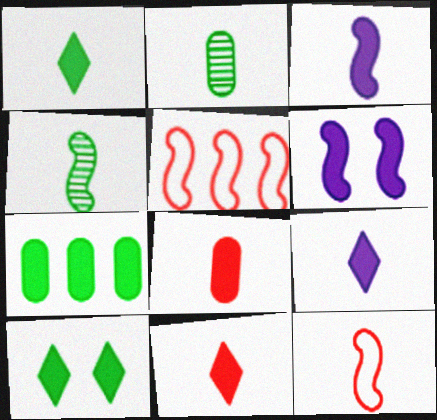[[1, 3, 8], 
[1, 9, 11], 
[2, 9, 12], 
[3, 4, 12], 
[4, 5, 6], 
[6, 7, 11]]